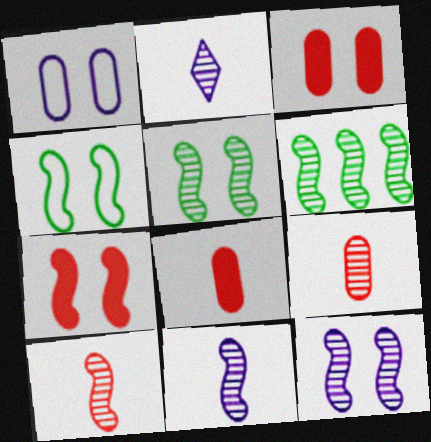[[4, 7, 12], 
[6, 10, 12]]